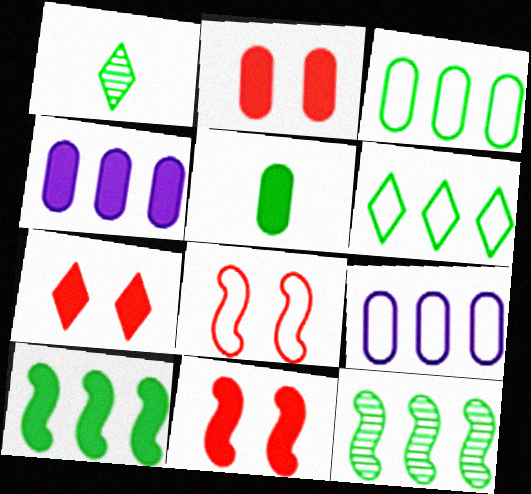[[1, 4, 8], 
[1, 9, 11], 
[2, 4, 5], 
[2, 7, 11]]